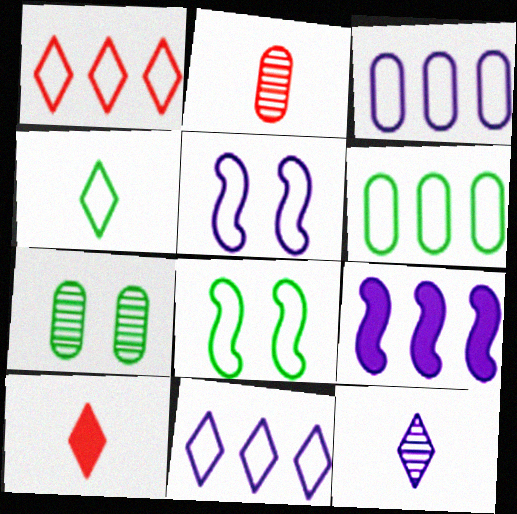[[4, 6, 8], 
[4, 10, 12]]